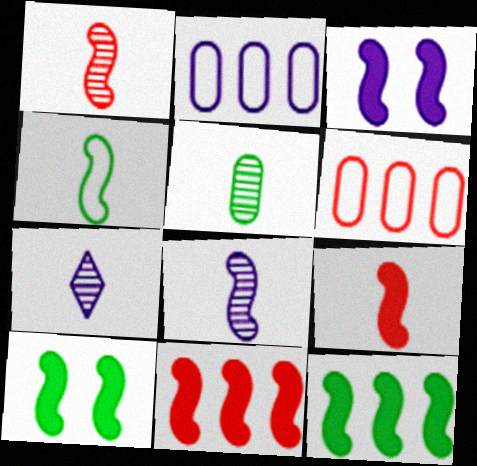[[1, 5, 7], 
[2, 3, 7], 
[3, 9, 12], 
[4, 8, 9], 
[6, 7, 10]]